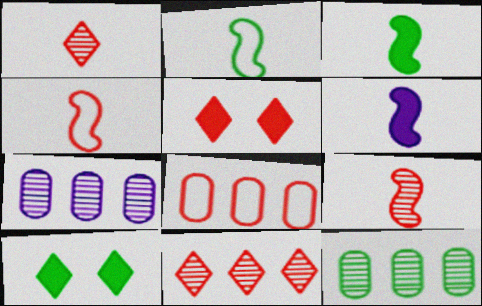[[2, 5, 7], 
[2, 6, 9], 
[2, 10, 12], 
[4, 7, 10], 
[5, 8, 9]]